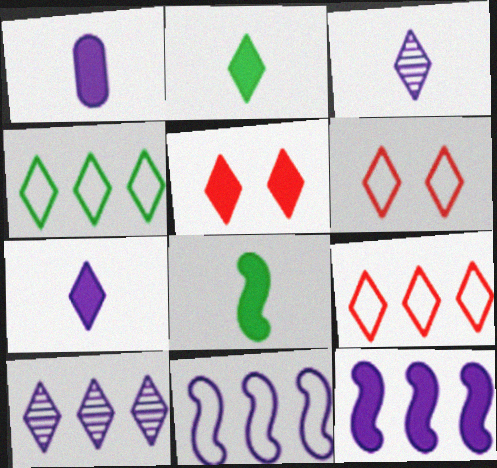[[2, 6, 10], 
[3, 4, 5]]